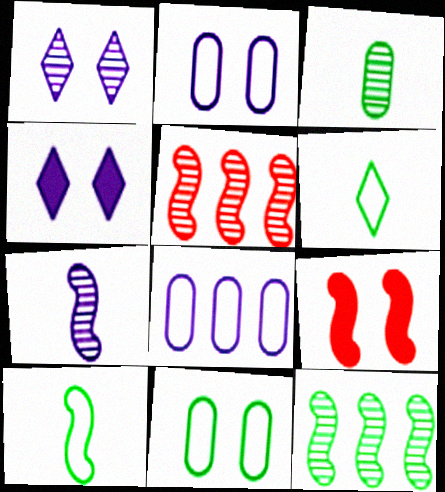[[1, 3, 5], 
[1, 9, 11], 
[4, 7, 8]]